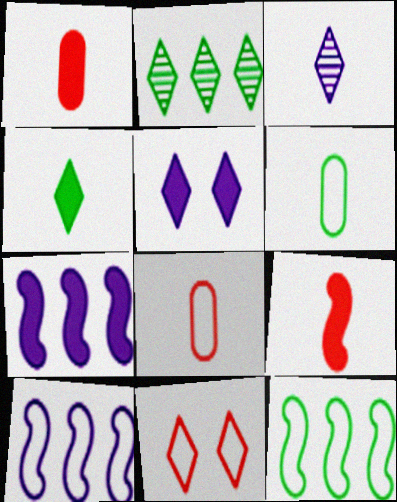[[3, 6, 9], 
[6, 10, 11]]